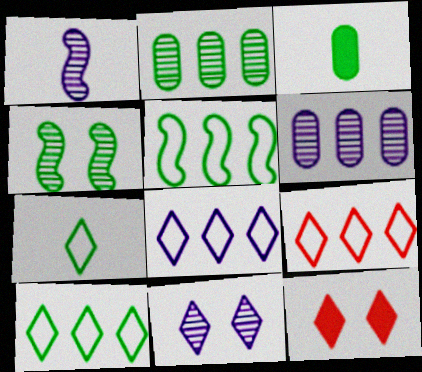[[1, 6, 11], 
[3, 4, 10], 
[8, 9, 10]]